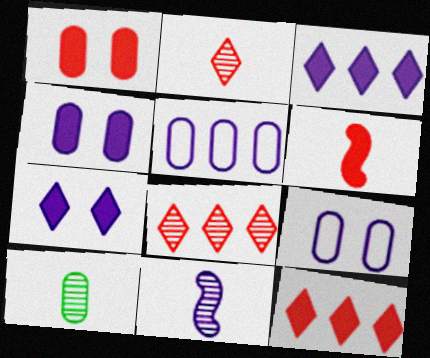[[1, 5, 10], 
[1, 6, 12], 
[2, 10, 11], 
[3, 9, 11], 
[5, 7, 11]]